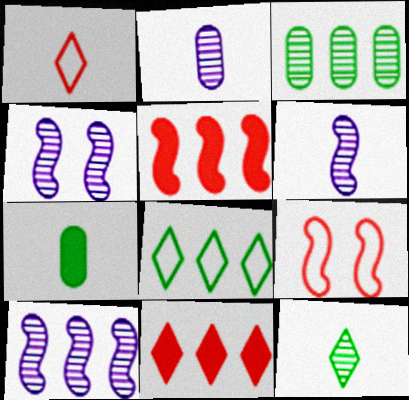[[1, 6, 7], 
[4, 6, 10]]